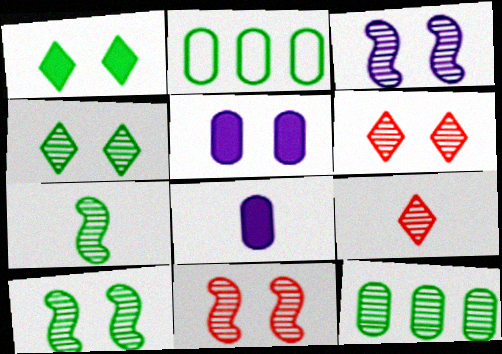[[1, 2, 7], 
[3, 9, 12], 
[3, 10, 11], 
[4, 7, 12]]